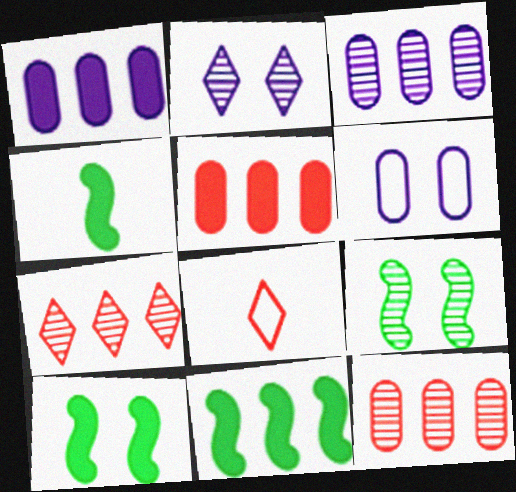[[1, 8, 9], 
[3, 8, 10], 
[4, 6, 7], 
[4, 10, 11]]